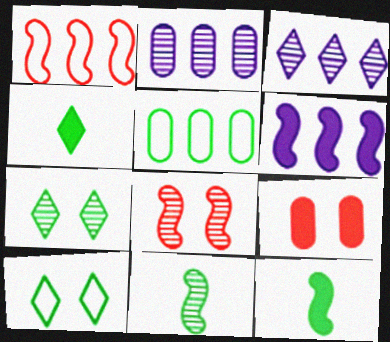[[4, 6, 9], 
[5, 7, 12]]